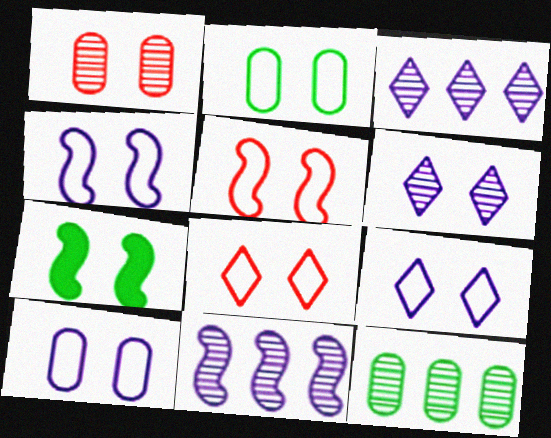[[1, 7, 9], 
[2, 4, 8], 
[2, 5, 9], 
[4, 9, 10]]